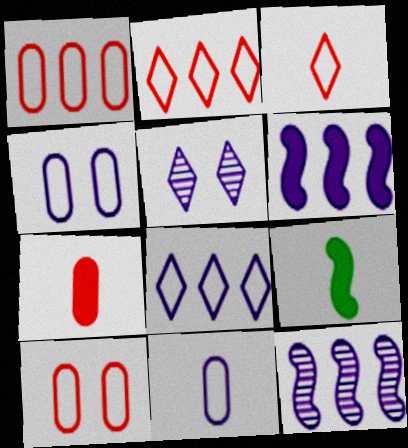[[1, 5, 9], 
[5, 6, 11]]